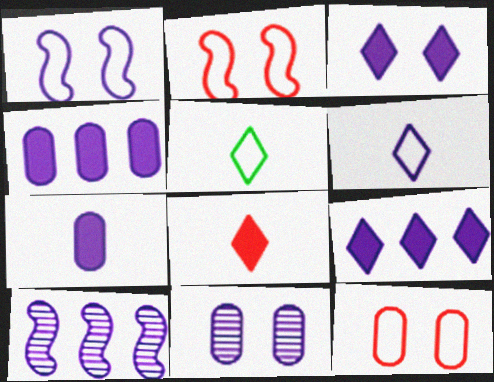[[1, 3, 11]]